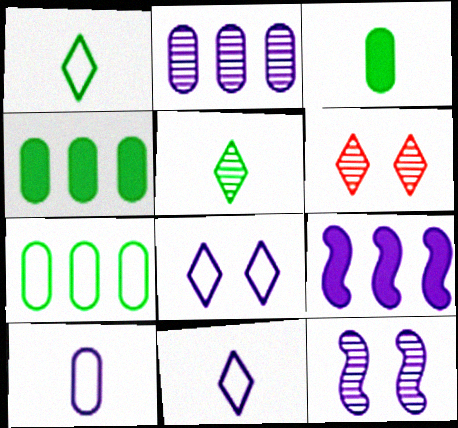[]